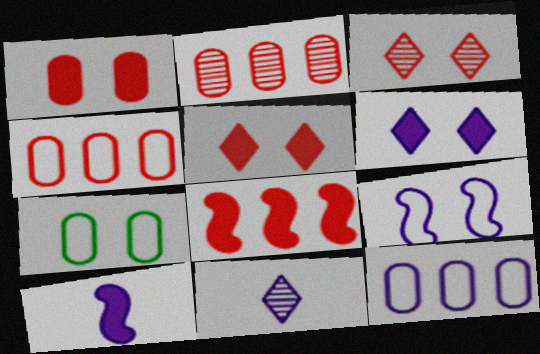[[7, 8, 11]]